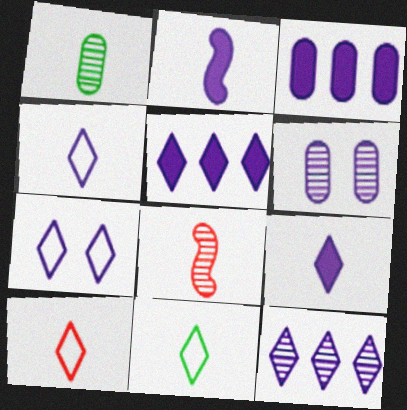[[1, 2, 10], 
[4, 10, 11], 
[7, 9, 12]]